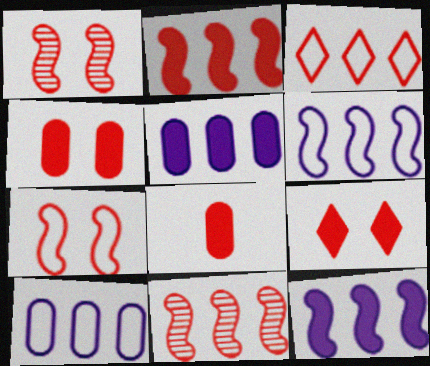[[1, 3, 8], 
[2, 8, 9]]